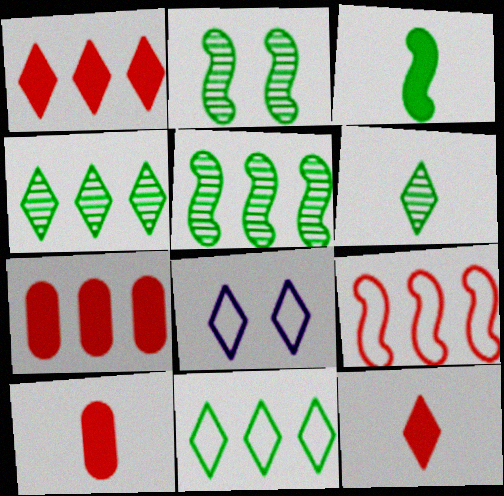[[1, 6, 8], 
[4, 8, 12], 
[5, 8, 10]]